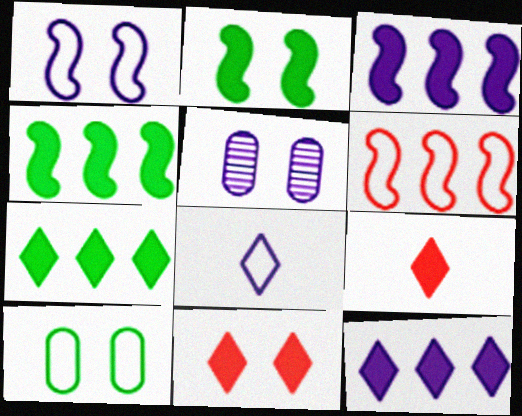[[3, 5, 8], 
[6, 8, 10]]